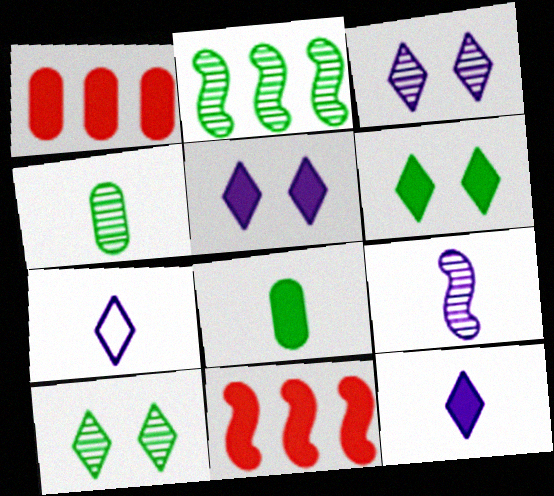[[2, 4, 10], 
[5, 8, 11]]